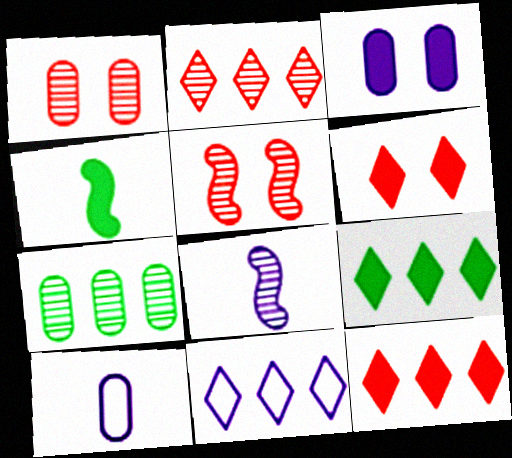[[1, 4, 11], 
[2, 9, 11], 
[3, 4, 12], 
[3, 8, 11], 
[5, 9, 10]]